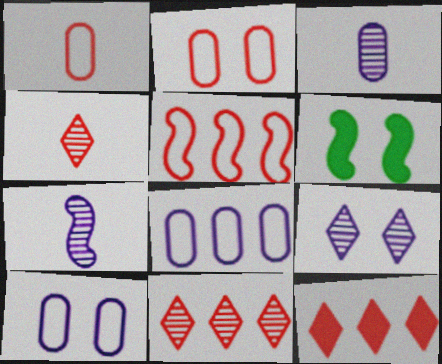[[2, 6, 9], 
[4, 6, 8], 
[5, 6, 7]]